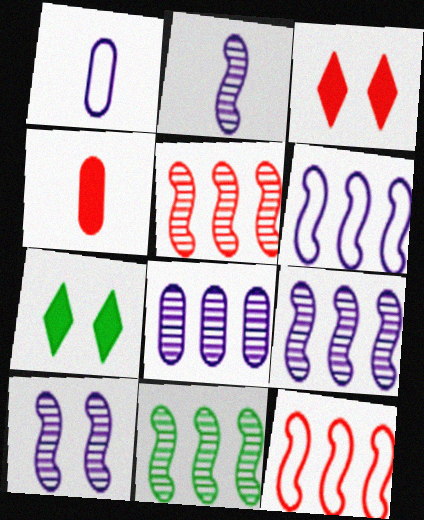[[1, 3, 11], 
[1, 5, 7], 
[2, 9, 10], 
[5, 9, 11]]